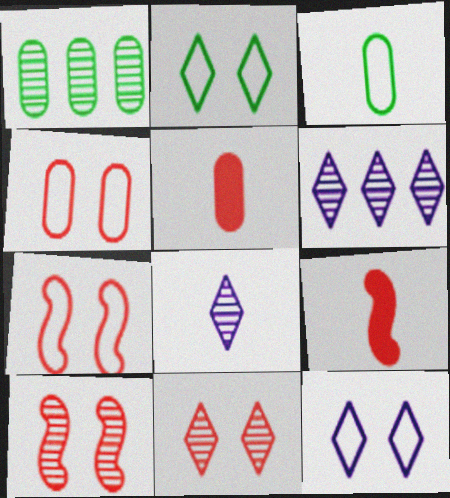[[1, 8, 10], 
[1, 9, 12], 
[3, 8, 9]]